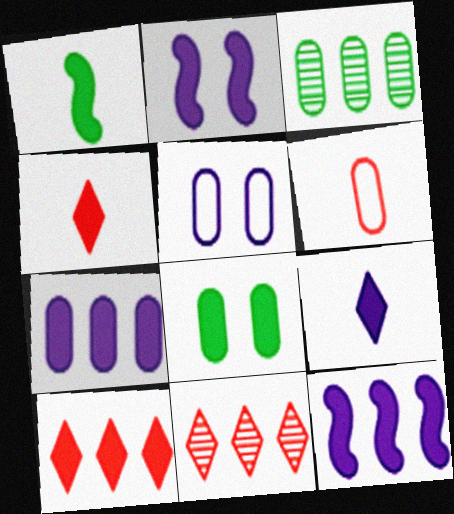[[1, 5, 11], 
[2, 7, 9], 
[4, 8, 12]]